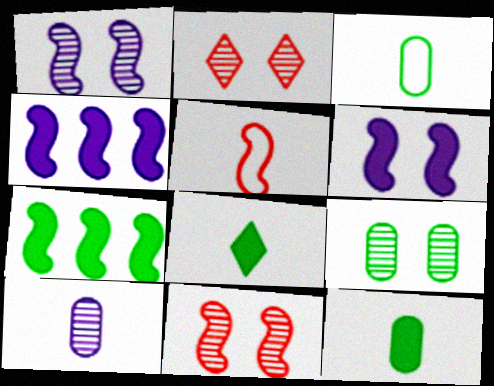[[1, 2, 9], 
[1, 5, 7], 
[2, 3, 4], 
[5, 8, 10]]